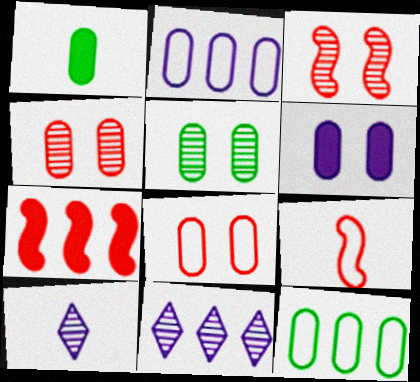[[1, 2, 4], 
[1, 5, 12], 
[1, 9, 10], 
[3, 7, 9], 
[5, 6, 8], 
[7, 11, 12]]